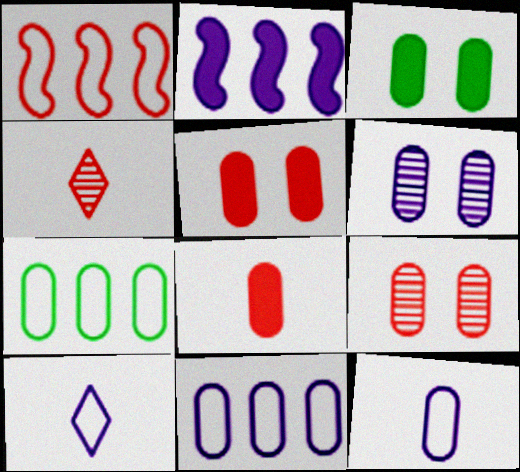[[1, 4, 5], 
[2, 6, 10], 
[6, 7, 8]]